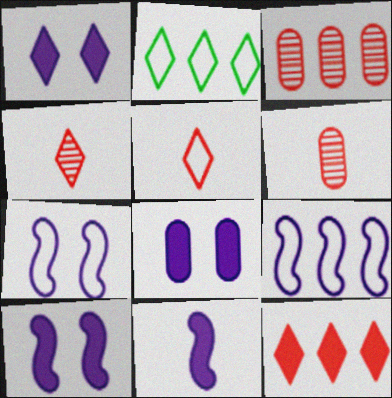[[1, 2, 4], 
[1, 8, 10], 
[2, 6, 10]]